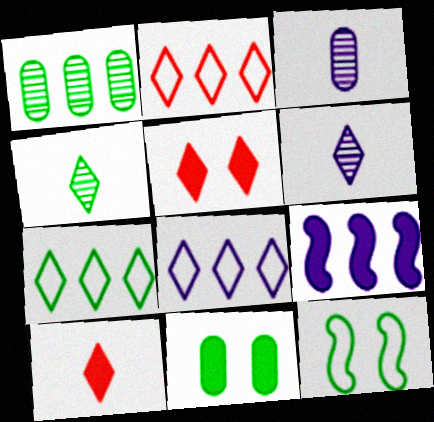[[1, 2, 9], 
[2, 7, 8], 
[4, 5, 8], 
[5, 6, 7], 
[9, 10, 11]]